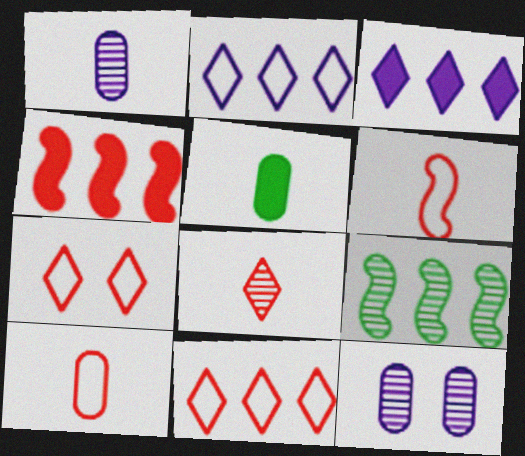[[1, 5, 10], 
[8, 9, 12]]